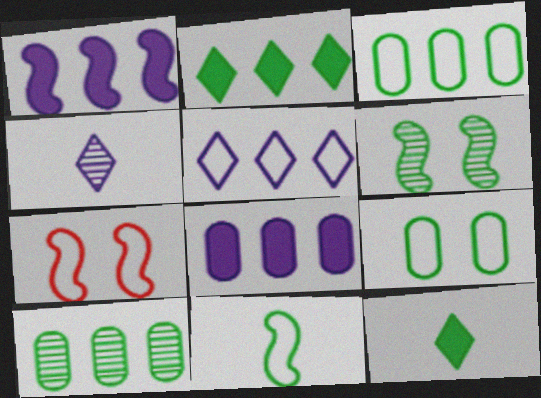[[3, 6, 12]]